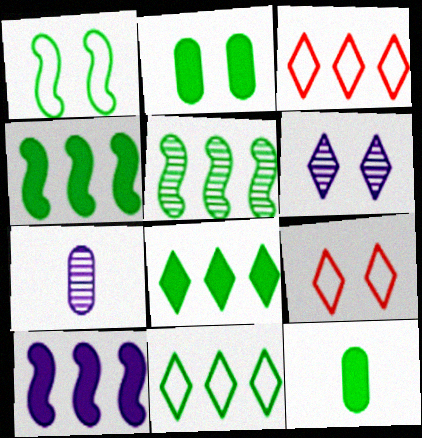[[4, 7, 9]]